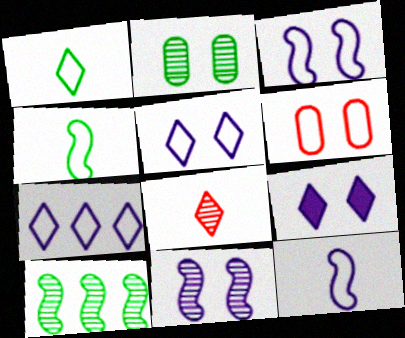[[4, 6, 7]]